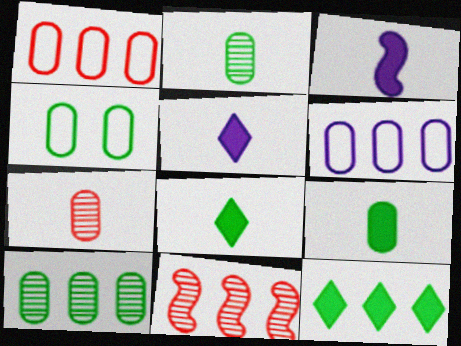[[4, 5, 11], 
[4, 9, 10], 
[6, 11, 12]]